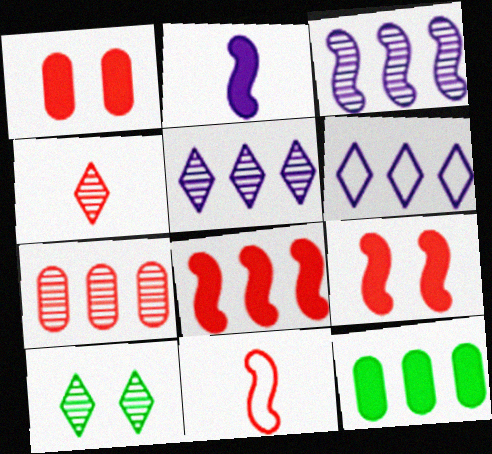[[4, 5, 10]]